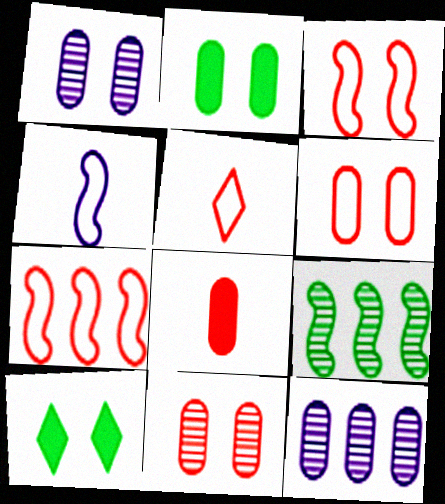[[1, 2, 6], 
[1, 3, 10], 
[5, 6, 7]]